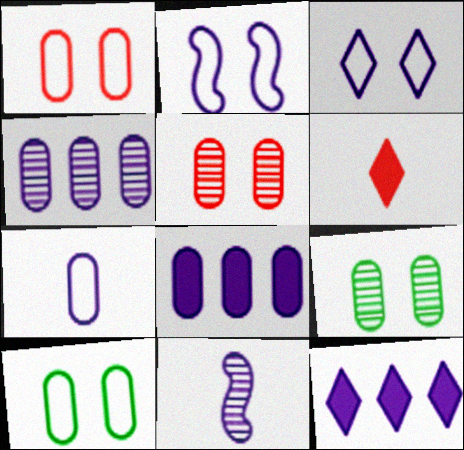[[3, 8, 11]]